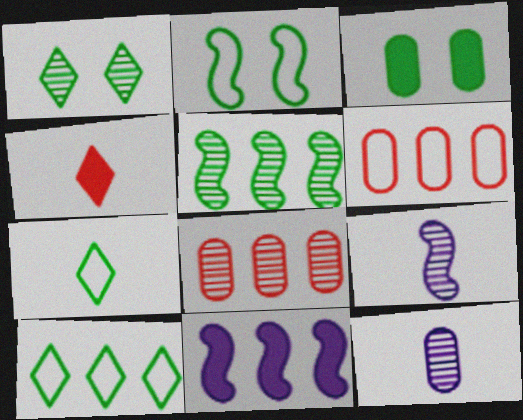[[1, 2, 3], 
[1, 8, 9], 
[3, 4, 11], 
[3, 5, 7], 
[3, 6, 12], 
[8, 10, 11]]